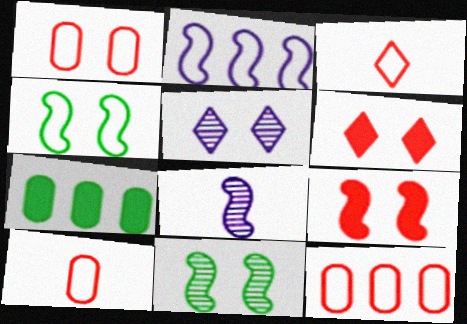[[1, 10, 12]]